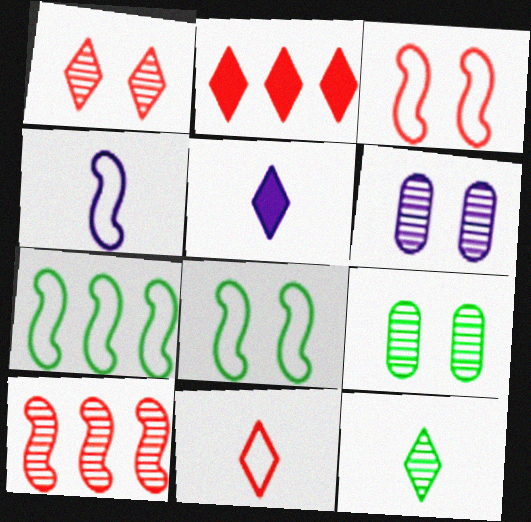[[1, 2, 11], 
[2, 4, 9], 
[3, 4, 7], 
[5, 11, 12], 
[6, 10, 12]]